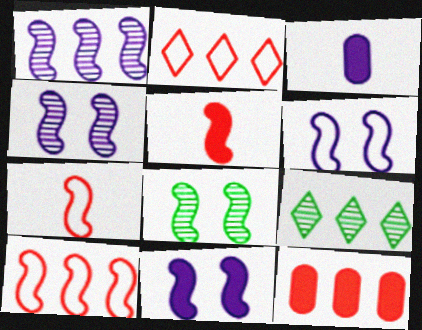[[2, 3, 8], 
[4, 6, 11]]